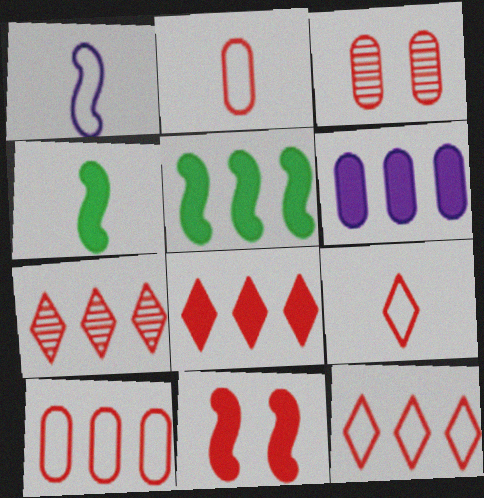[[2, 7, 11], 
[5, 6, 8], 
[7, 8, 12]]